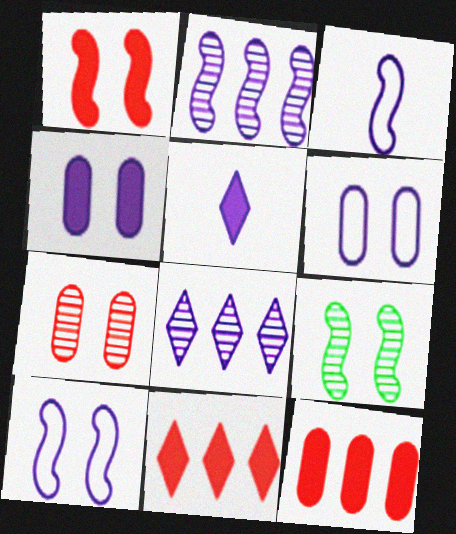[[1, 9, 10], 
[2, 5, 6], 
[3, 4, 8]]